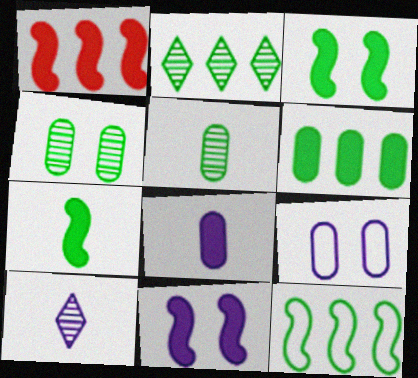[[1, 7, 11], 
[2, 6, 12]]